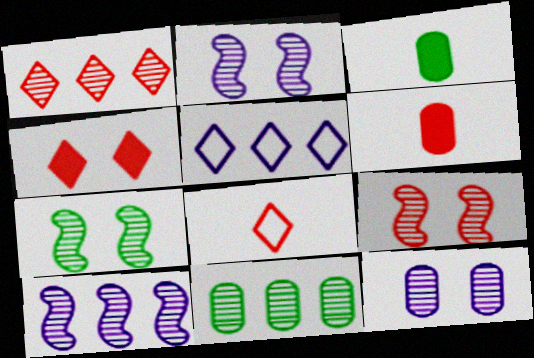[[1, 4, 8], 
[1, 10, 11], 
[2, 7, 9], 
[3, 5, 9], 
[5, 6, 7]]